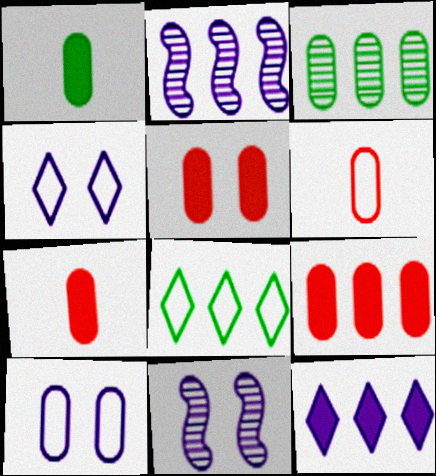[[2, 8, 9], 
[3, 7, 10], 
[5, 7, 9], 
[7, 8, 11]]